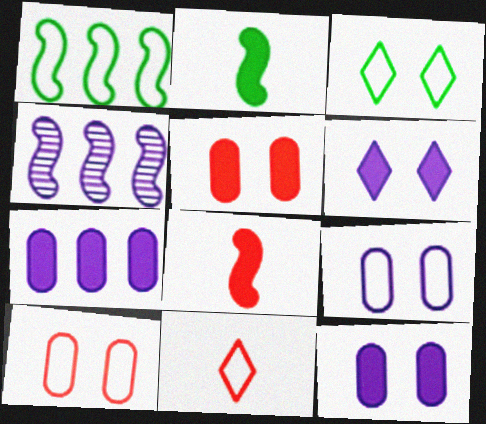[[1, 9, 11]]